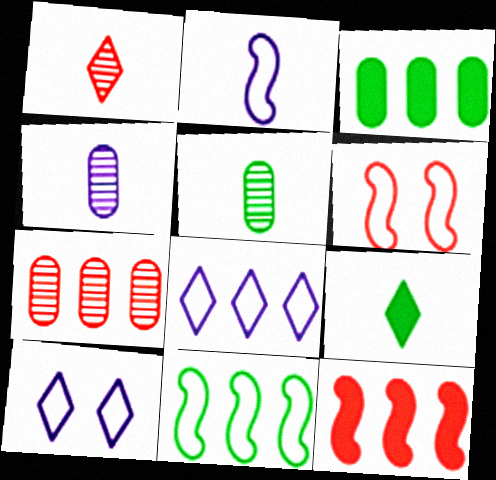[[2, 6, 11], 
[5, 10, 12]]